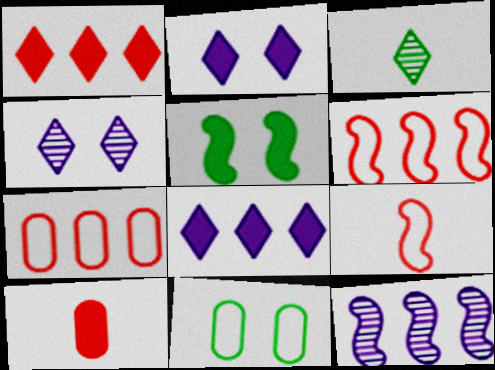[[5, 8, 10], 
[5, 9, 12]]